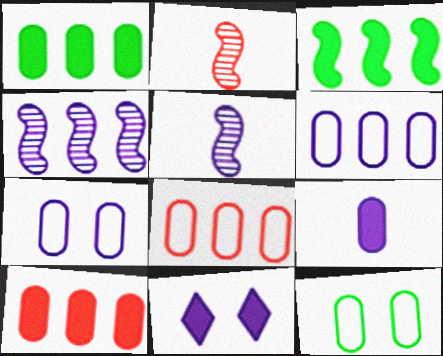[[5, 6, 11]]